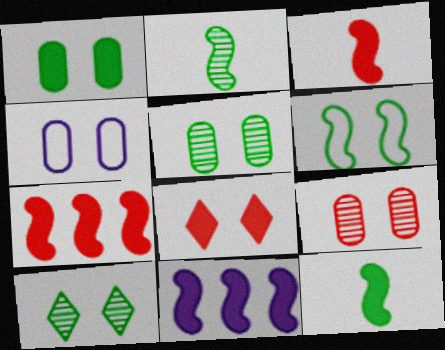[[1, 4, 9], 
[1, 6, 10]]